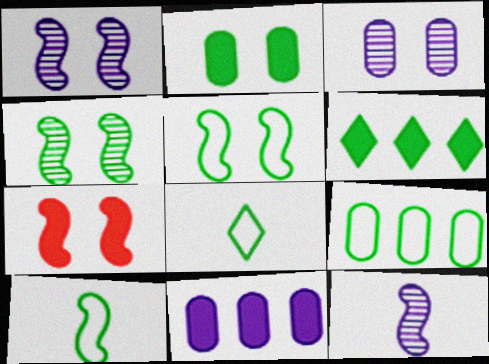[[1, 5, 7], 
[5, 8, 9]]